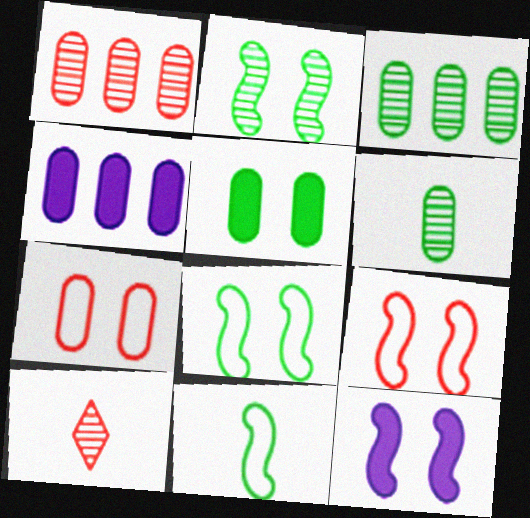[[2, 9, 12], 
[4, 6, 7], 
[4, 8, 10]]